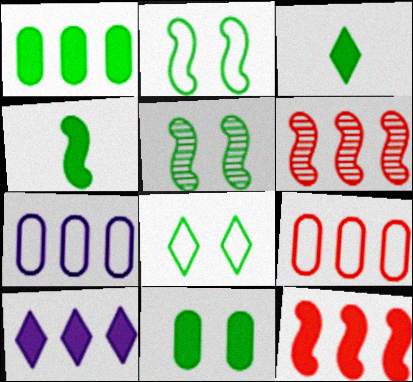[[1, 10, 12], 
[5, 8, 11]]